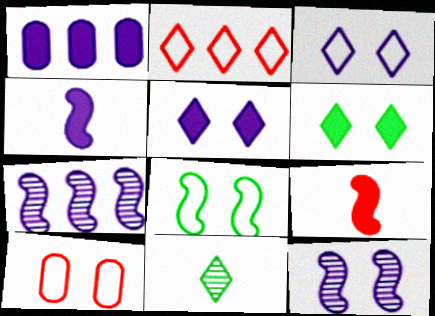[[1, 4, 5], 
[1, 6, 9], 
[2, 5, 11], 
[3, 8, 10], 
[6, 10, 12], 
[7, 8, 9]]